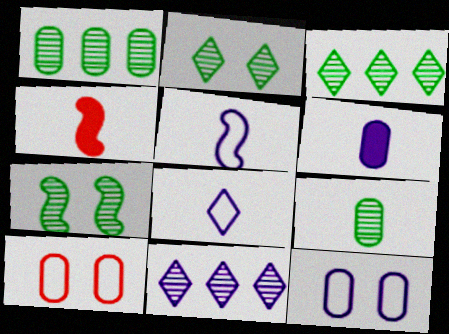[[1, 6, 10], 
[3, 4, 12], 
[3, 7, 9], 
[4, 8, 9]]